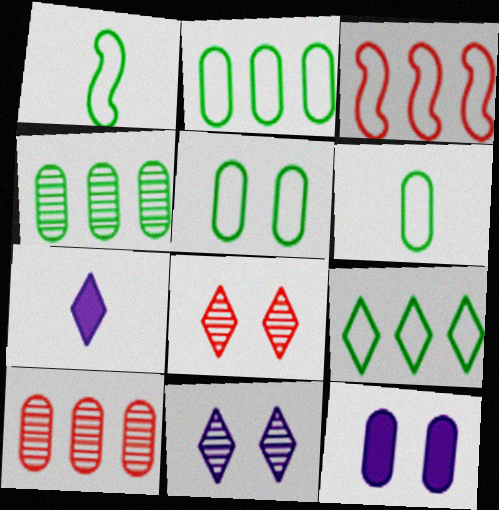[[1, 5, 9], 
[2, 5, 6], 
[6, 10, 12], 
[7, 8, 9]]